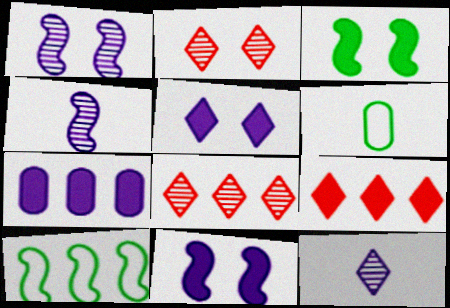[[1, 6, 9], 
[6, 8, 11], 
[7, 8, 10]]